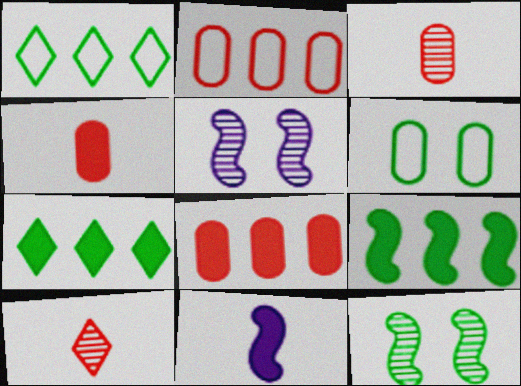[[1, 4, 5]]